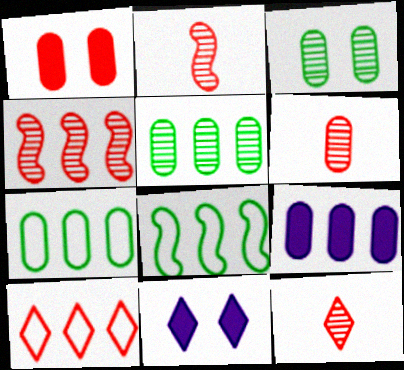[[1, 2, 10], 
[2, 6, 12], 
[2, 7, 11], 
[6, 8, 11]]